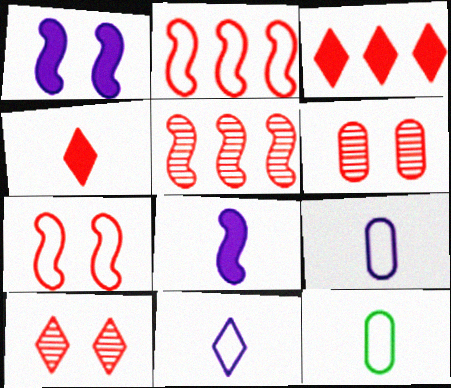[[2, 4, 6]]